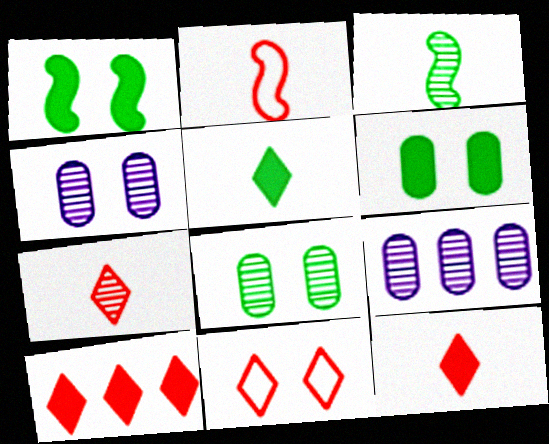[[1, 4, 11], 
[7, 10, 11]]